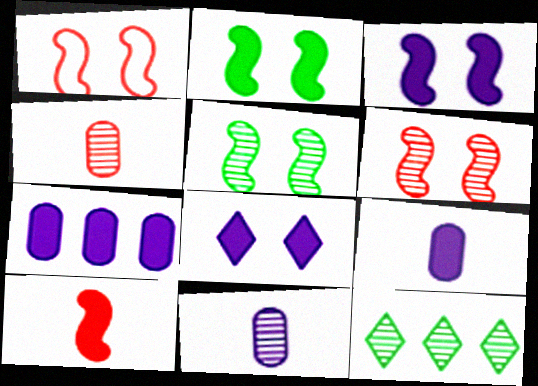[[1, 3, 5], 
[1, 9, 12], 
[6, 11, 12]]